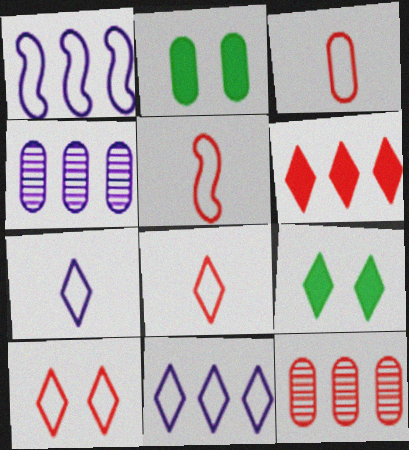[[2, 3, 4], 
[3, 5, 8], 
[4, 5, 9]]